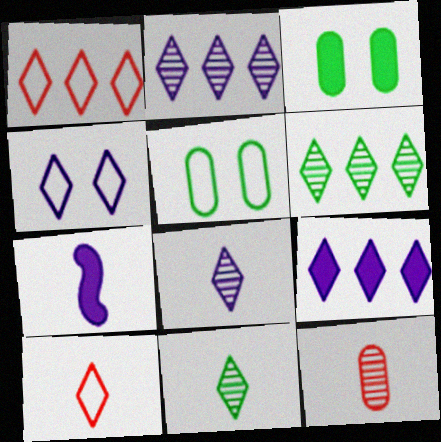[[1, 6, 9], 
[4, 8, 9]]